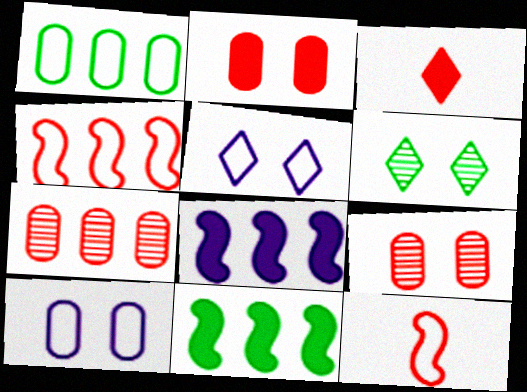[[1, 5, 12], 
[3, 4, 9]]